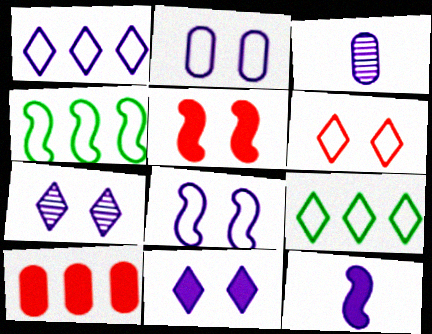[[3, 5, 9]]